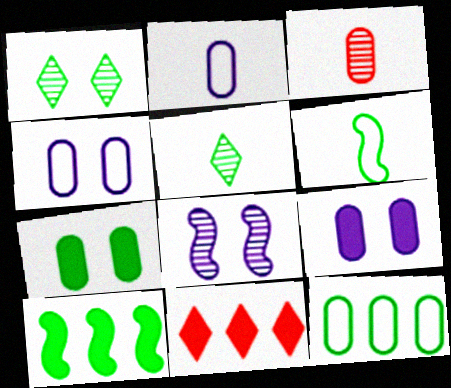[[3, 9, 12]]